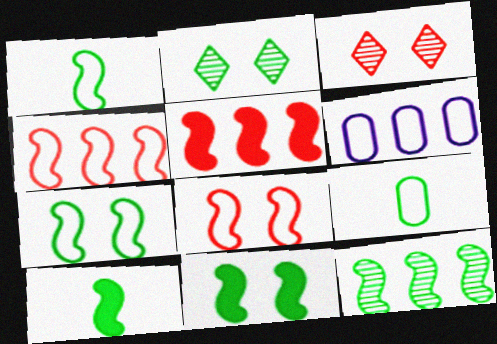[[1, 11, 12], 
[3, 6, 10], 
[7, 10, 12]]